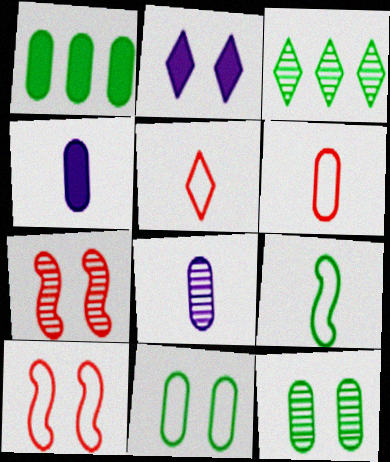[[2, 3, 5], 
[2, 7, 11], 
[2, 10, 12], 
[3, 4, 10], 
[3, 7, 8]]